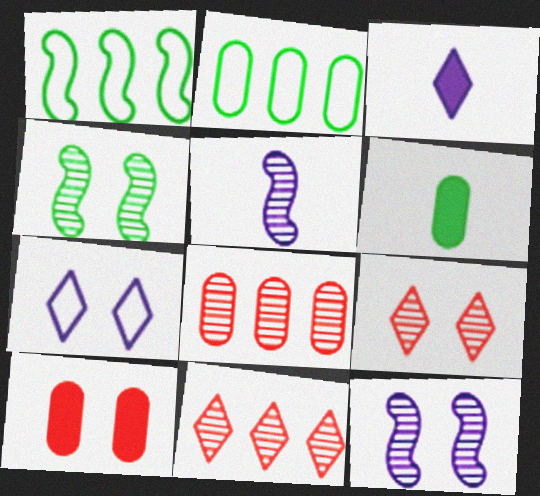[[4, 7, 10]]